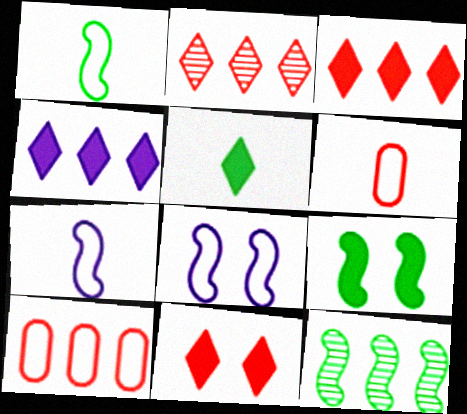[[1, 9, 12], 
[4, 5, 11], 
[4, 10, 12]]